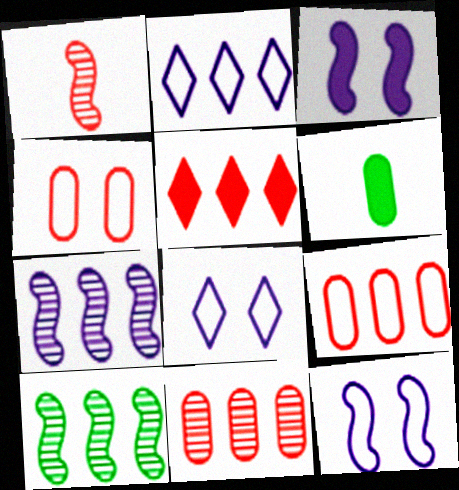[[1, 4, 5], 
[3, 5, 6]]